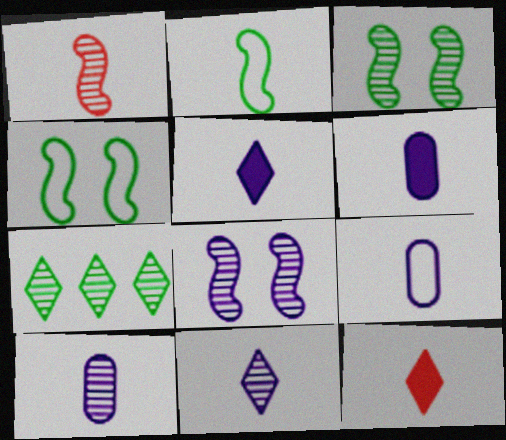[[2, 10, 12], 
[6, 9, 10]]